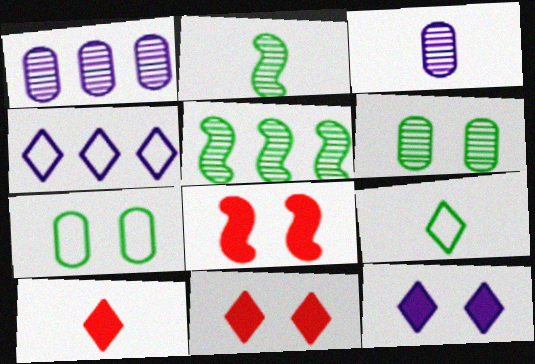[[1, 8, 9]]